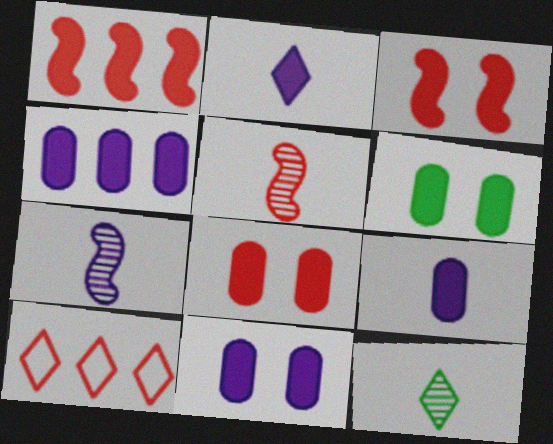[[1, 2, 6], 
[4, 9, 11], 
[5, 8, 10], 
[6, 7, 10], 
[6, 8, 11]]